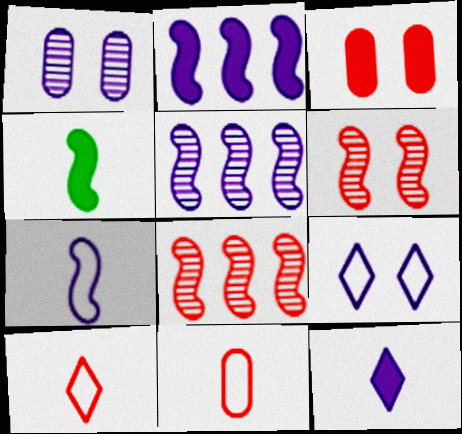[[3, 8, 10]]